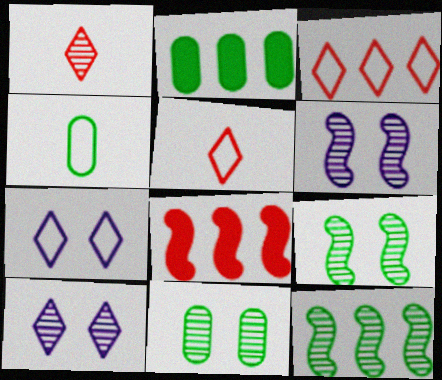[[2, 4, 11], 
[2, 5, 6], 
[4, 8, 10]]